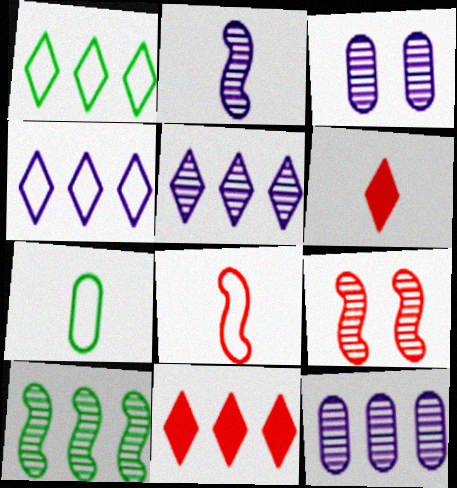[[1, 5, 11], 
[2, 3, 5], 
[2, 6, 7], 
[2, 9, 10]]